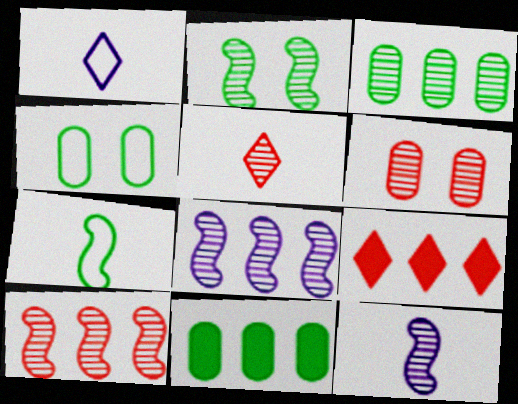[[2, 10, 12], 
[4, 9, 12], 
[5, 6, 10]]